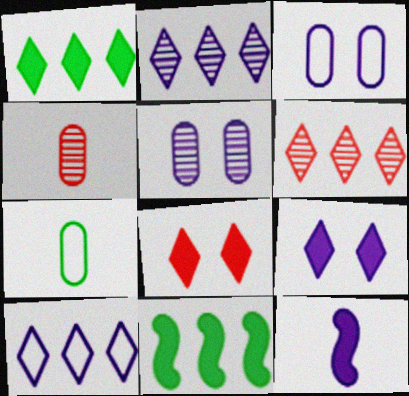[[1, 6, 10], 
[2, 3, 12], 
[5, 10, 12]]